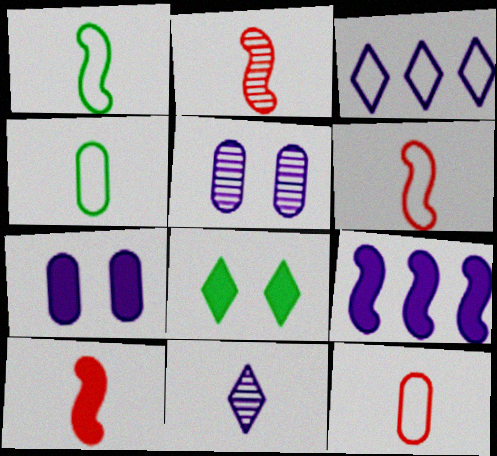[[2, 6, 10], 
[4, 10, 11]]